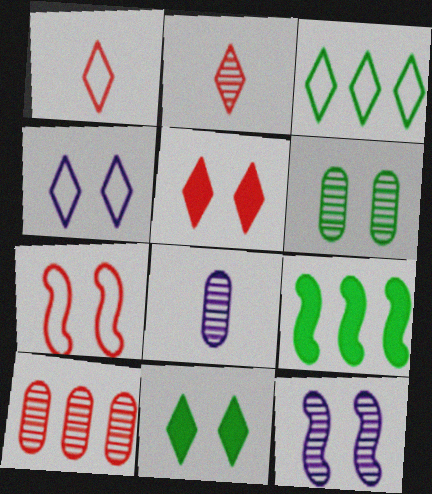[[1, 3, 4], 
[6, 8, 10]]